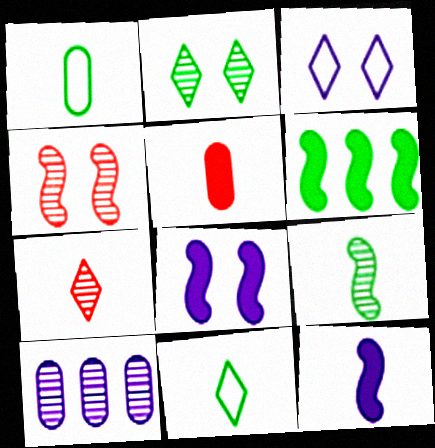[[1, 2, 6], 
[1, 7, 12], 
[3, 10, 12]]